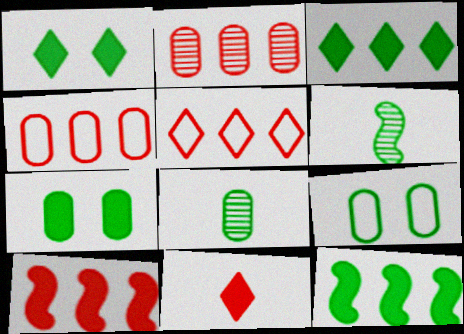[[2, 5, 10], 
[3, 6, 9]]